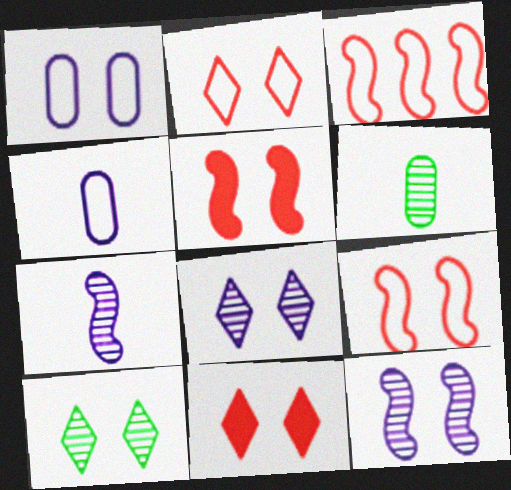[[1, 5, 10]]